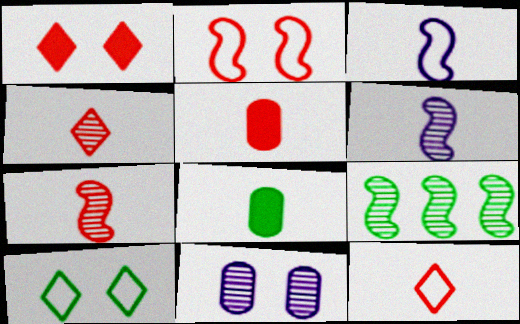[[3, 4, 8], 
[4, 9, 11], 
[5, 7, 12], 
[6, 8, 12], 
[8, 9, 10]]